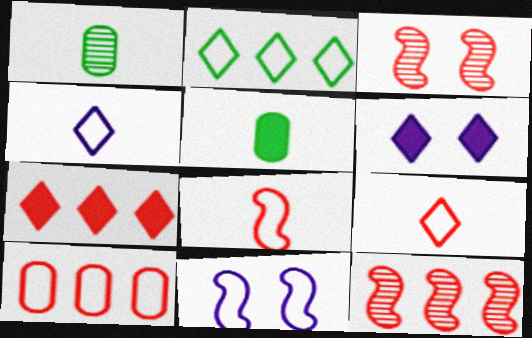[[1, 7, 11], 
[7, 10, 12]]